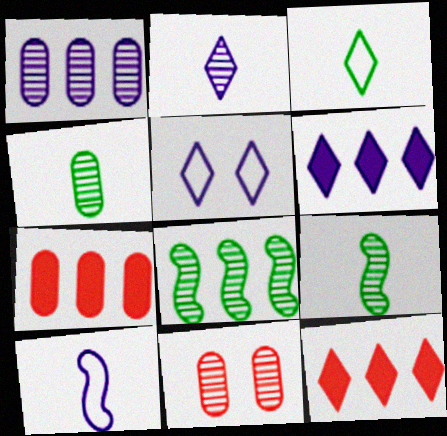[[1, 4, 11], 
[2, 5, 6], 
[2, 8, 11], 
[5, 7, 9]]